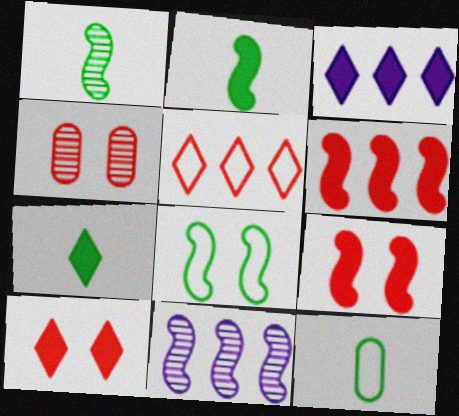[[1, 7, 12], 
[3, 7, 10], 
[10, 11, 12]]